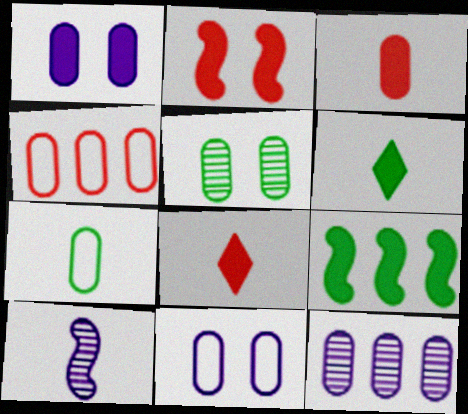[[1, 8, 9], 
[4, 7, 11], 
[7, 8, 10]]